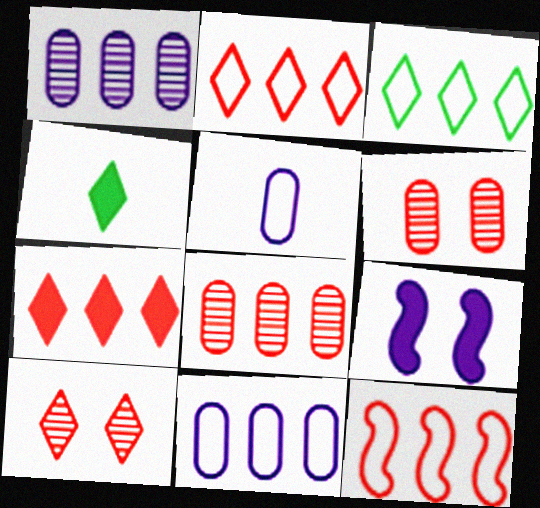[[3, 11, 12], 
[7, 8, 12]]